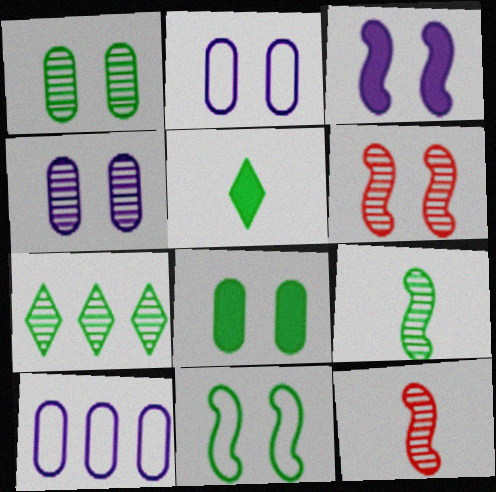[[1, 7, 9], 
[3, 6, 11], 
[4, 7, 12], 
[5, 6, 10]]